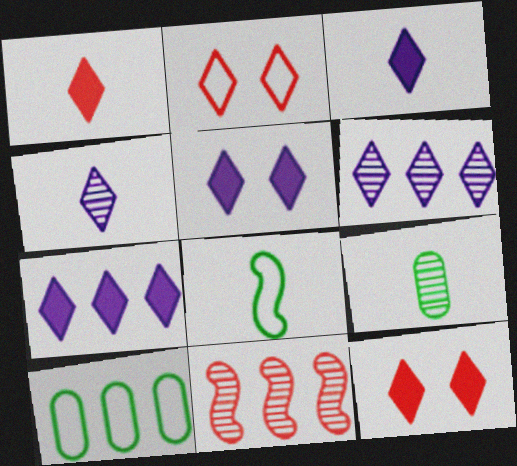[[3, 5, 7], 
[7, 10, 11]]